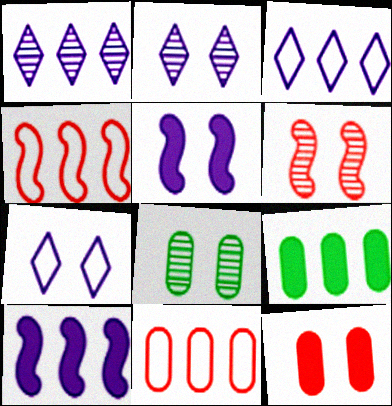[[1, 4, 9], 
[2, 6, 8]]